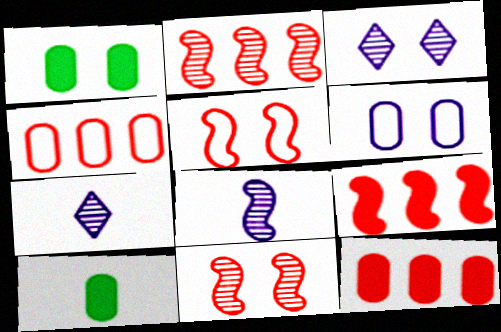[[1, 3, 5]]